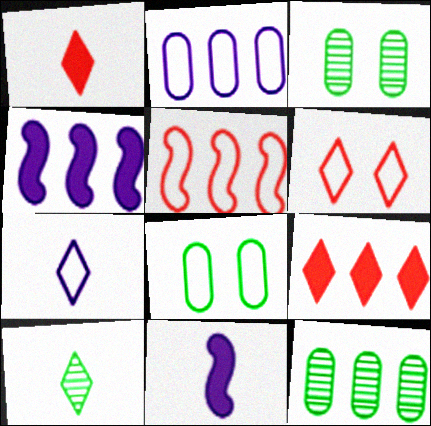[[1, 7, 10], 
[5, 7, 8], 
[6, 11, 12]]